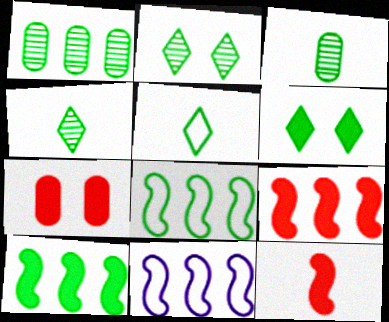[[3, 6, 8], 
[4, 7, 11]]